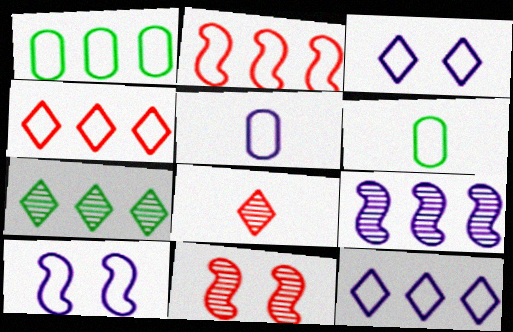[[1, 2, 12], 
[2, 3, 6], 
[4, 6, 10], 
[5, 10, 12]]